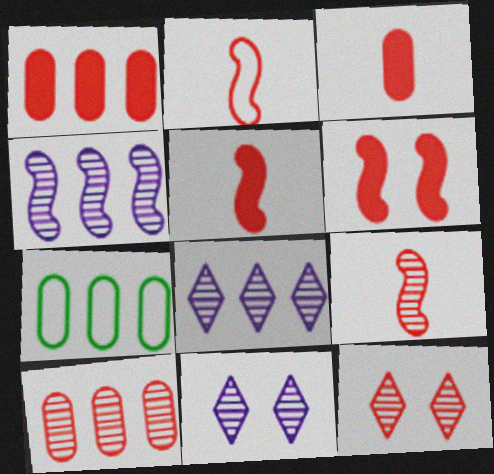[[1, 2, 12], 
[2, 5, 9], 
[5, 7, 11], 
[9, 10, 12]]